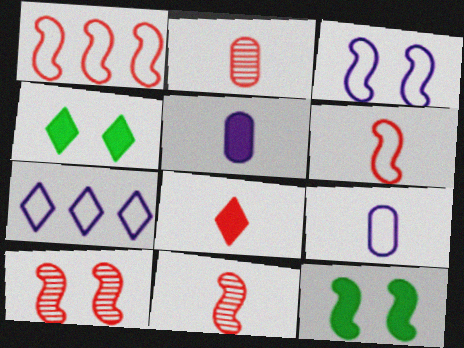[[2, 6, 8], 
[2, 7, 12], 
[3, 7, 9], 
[3, 10, 12]]